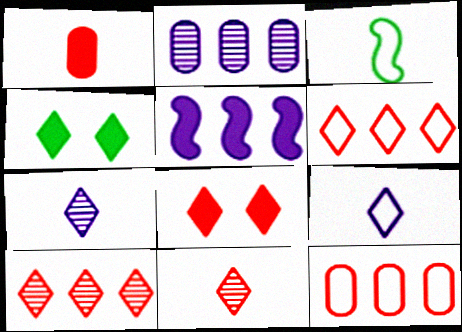[[1, 3, 7], 
[1, 4, 5], 
[2, 3, 8], 
[4, 6, 7], 
[4, 9, 10], 
[6, 8, 11]]